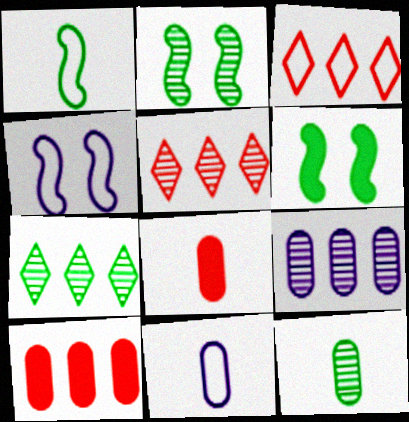[[2, 7, 12], 
[4, 7, 8], 
[5, 6, 11], 
[8, 11, 12]]